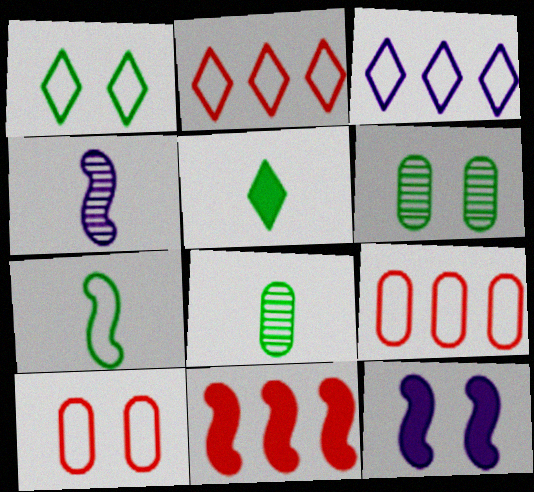[[2, 8, 12], 
[3, 7, 10], 
[5, 7, 8]]